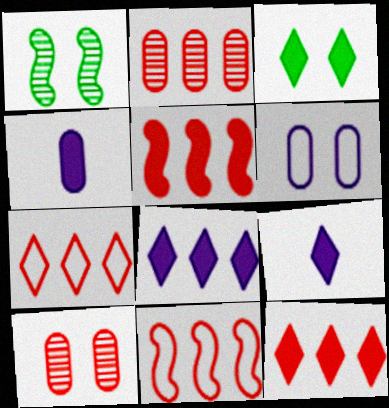[[1, 4, 7], 
[2, 5, 7], 
[2, 11, 12], 
[3, 4, 5], 
[3, 9, 12]]